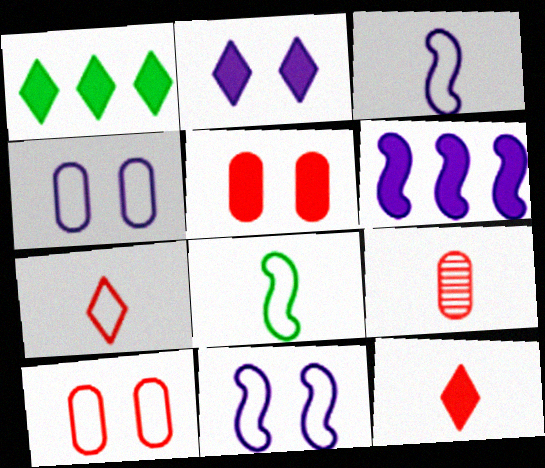[[1, 2, 12], 
[1, 9, 11]]